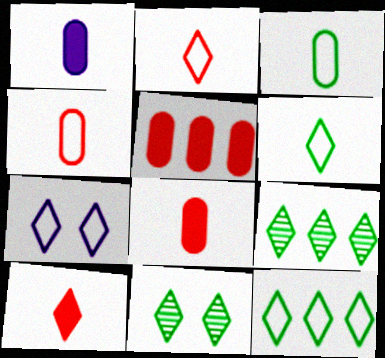[[2, 7, 12], 
[7, 9, 10]]